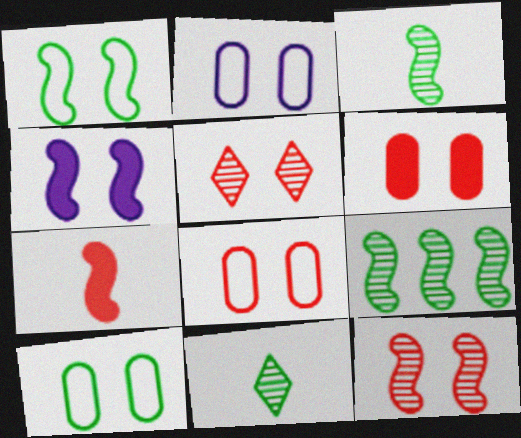[[1, 4, 12], 
[2, 8, 10], 
[4, 5, 10]]